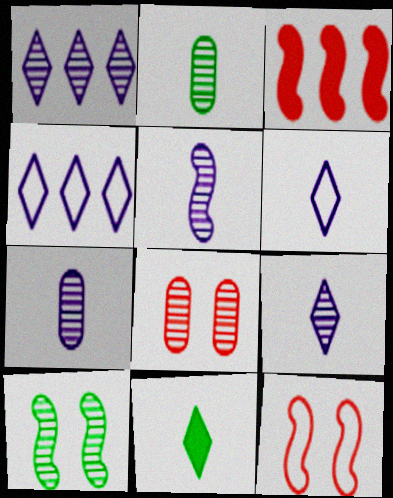[[5, 7, 9]]